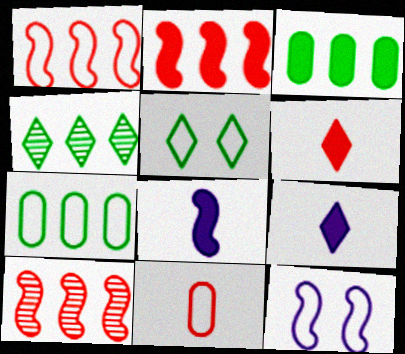[[1, 2, 10]]